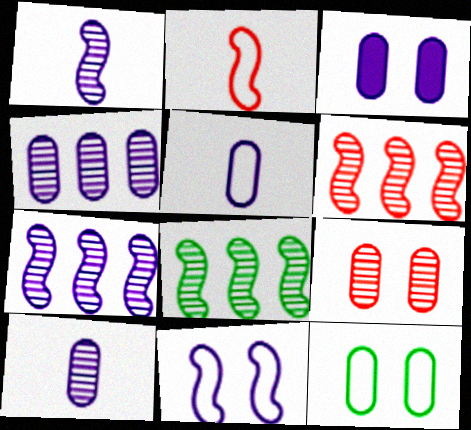[[3, 4, 5], 
[3, 9, 12], 
[6, 7, 8]]